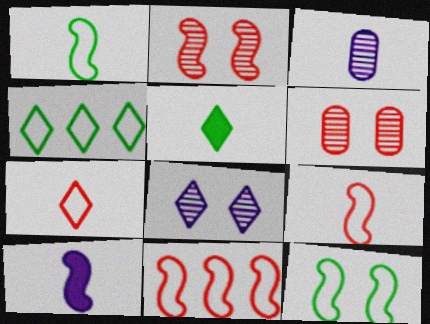[[3, 5, 9], 
[4, 6, 10]]